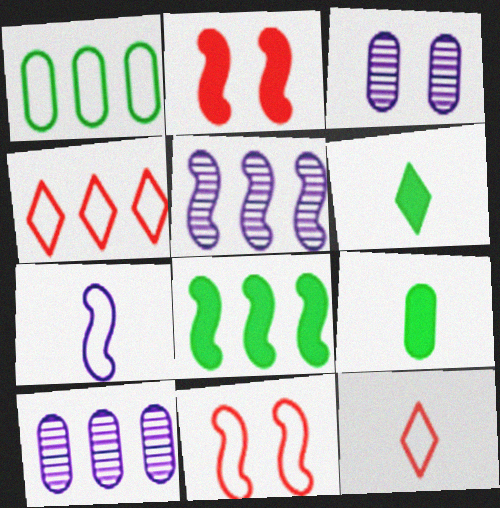[[3, 8, 12], 
[4, 8, 10], 
[6, 10, 11]]